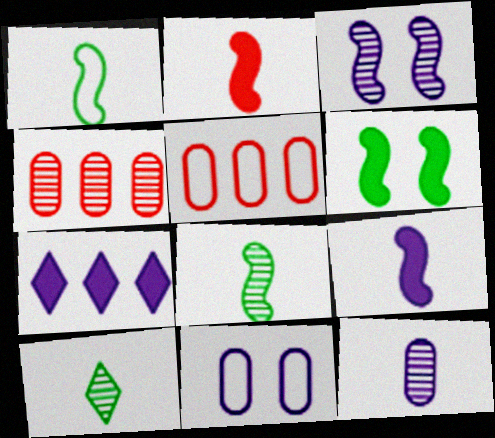[[3, 4, 10]]